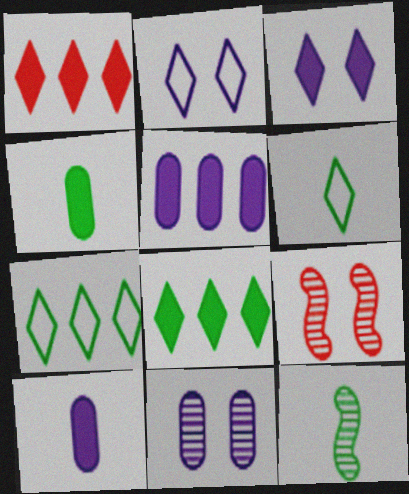[[4, 6, 12], 
[5, 6, 9], 
[7, 9, 10]]